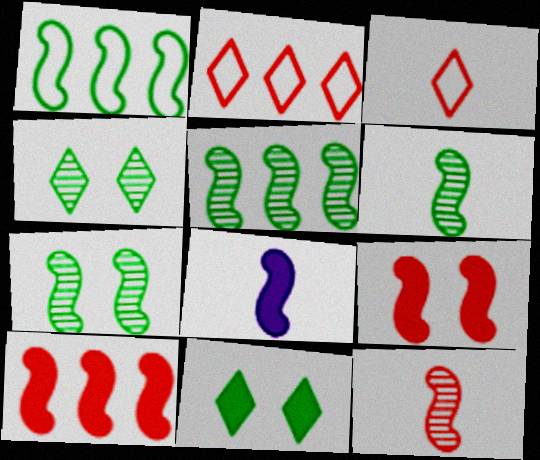[[5, 6, 7]]